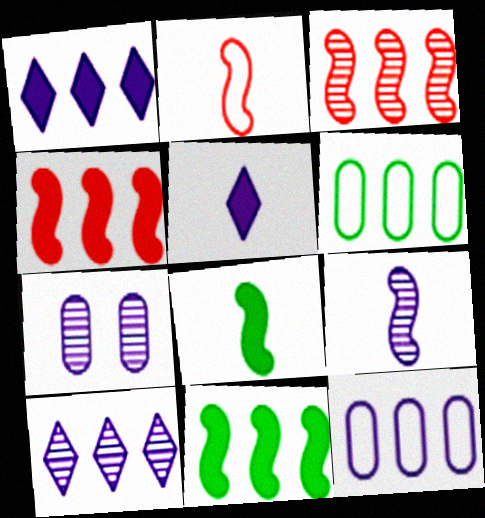[[1, 3, 6], 
[2, 8, 9], 
[4, 6, 10], 
[7, 9, 10]]